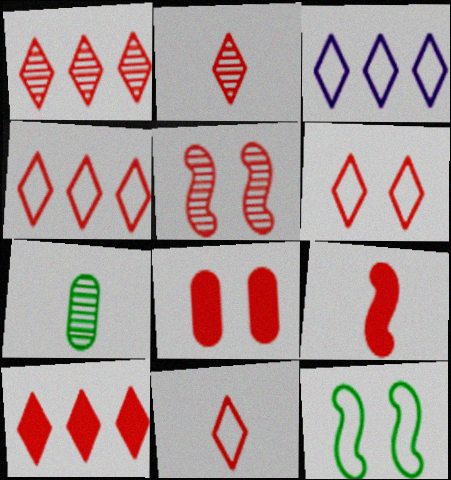[[1, 4, 10], 
[2, 6, 10], 
[4, 6, 11], 
[5, 6, 8], 
[8, 9, 10]]